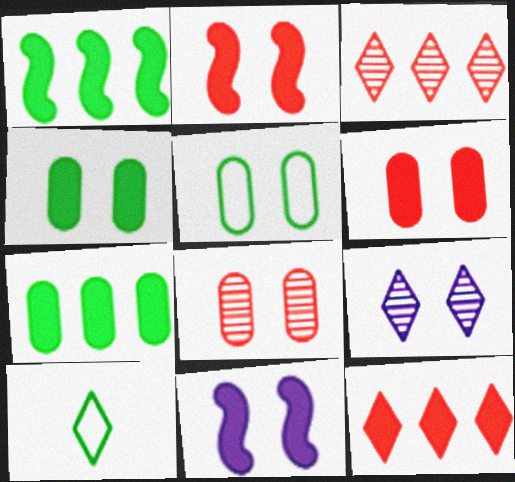[[2, 5, 9], 
[9, 10, 12]]